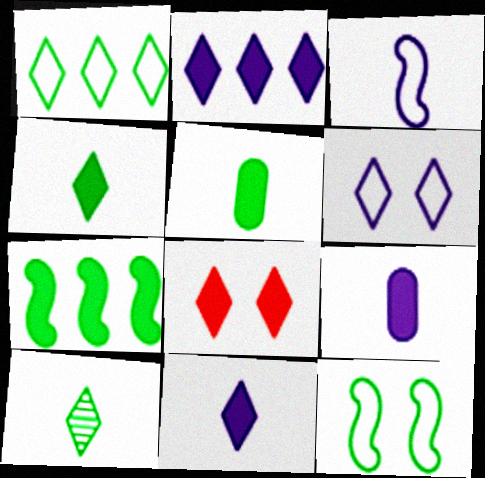[[2, 4, 8], 
[7, 8, 9]]